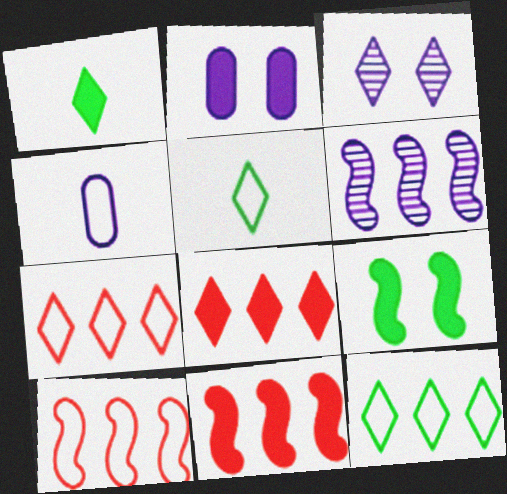[[1, 2, 11], 
[1, 3, 7], 
[3, 5, 8]]